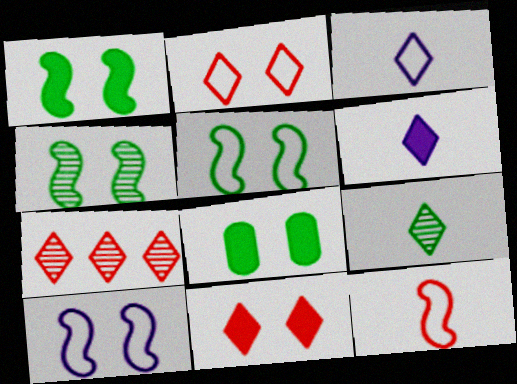[[1, 4, 5]]